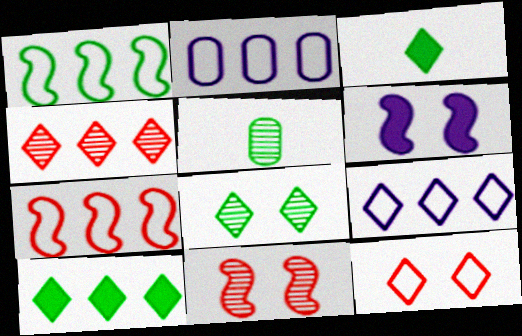[[2, 3, 11], 
[4, 9, 10]]